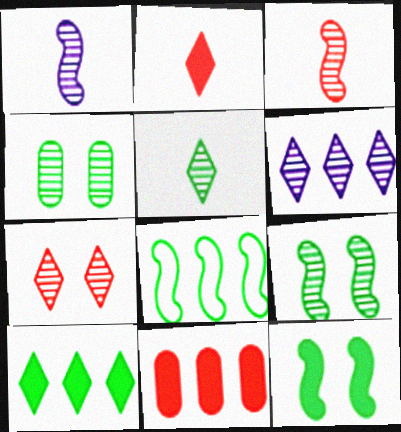[[3, 4, 6], 
[5, 6, 7], 
[6, 8, 11]]